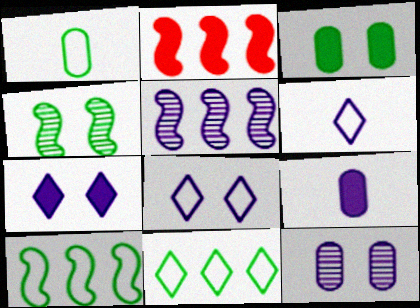[[2, 5, 10], 
[5, 8, 9]]